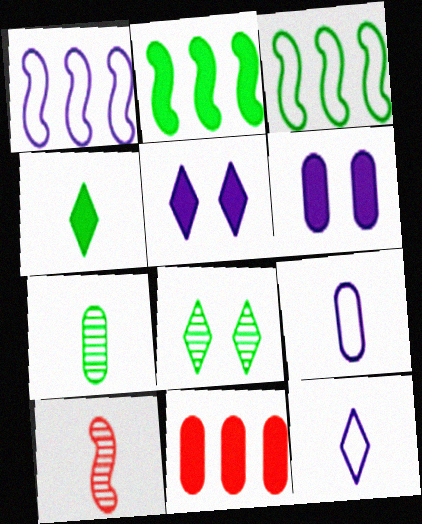[[4, 9, 10]]